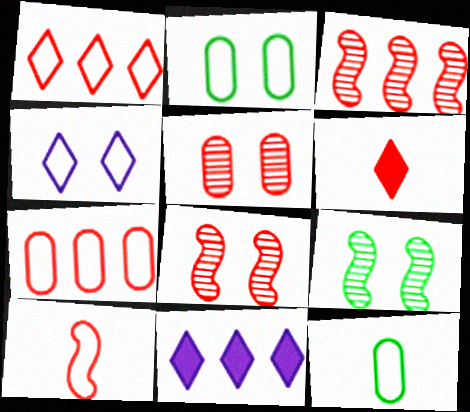[[6, 7, 8], 
[8, 11, 12]]